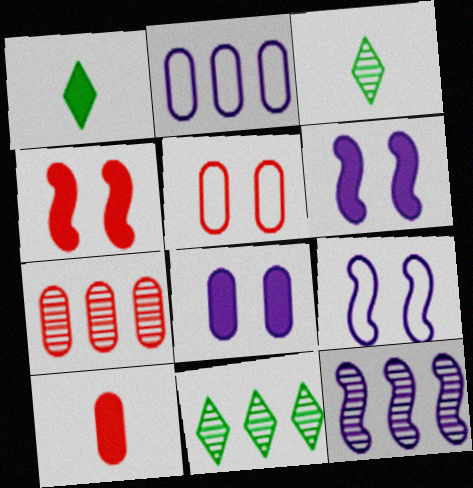[[1, 5, 12], 
[1, 7, 9], 
[2, 3, 4], 
[5, 7, 10], 
[7, 11, 12], 
[9, 10, 11]]